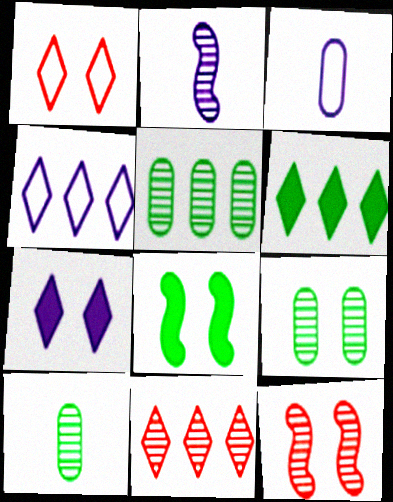[[2, 9, 11], 
[3, 6, 12], 
[3, 8, 11], 
[4, 6, 11], 
[5, 9, 10]]